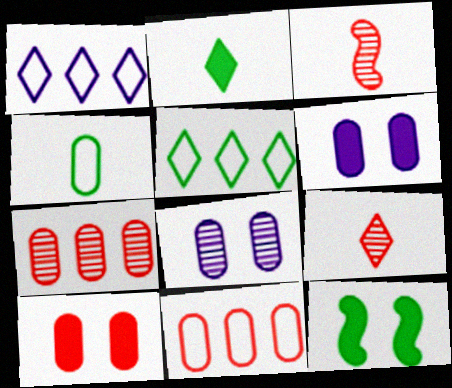[[3, 5, 6], 
[4, 6, 7]]